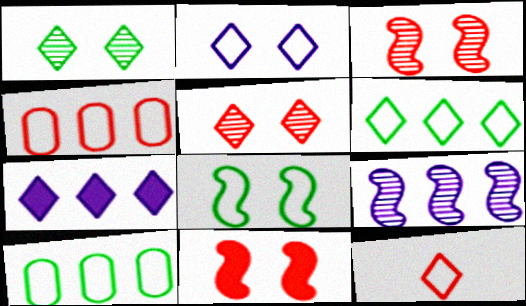[[1, 7, 12], 
[2, 6, 12]]